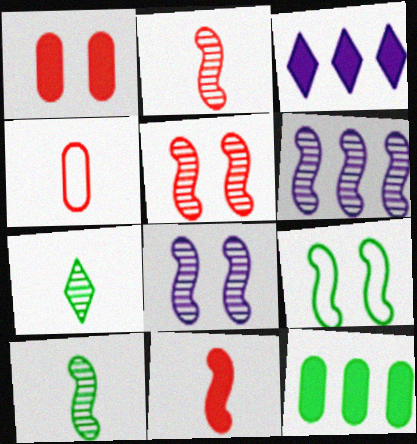[[5, 6, 10], 
[6, 9, 11], 
[7, 9, 12]]